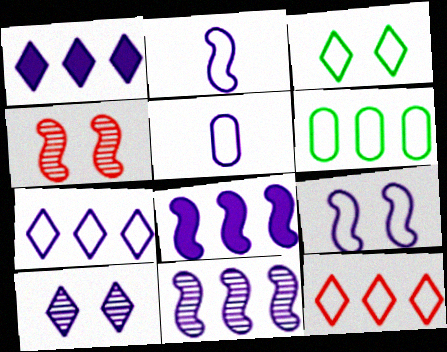[[5, 7, 9], 
[5, 8, 10]]